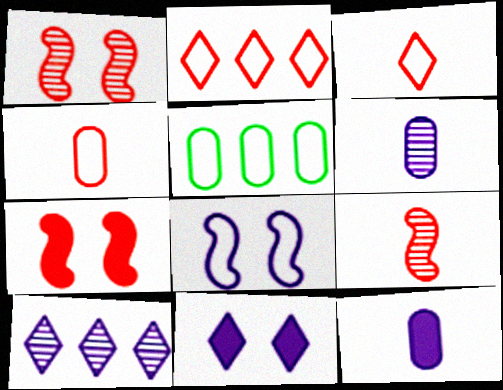[[3, 5, 8], 
[5, 9, 11], 
[8, 10, 12]]